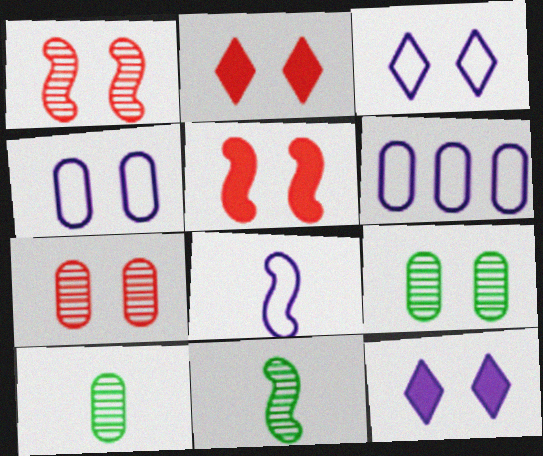[[2, 6, 11], 
[3, 5, 9], 
[3, 6, 8]]